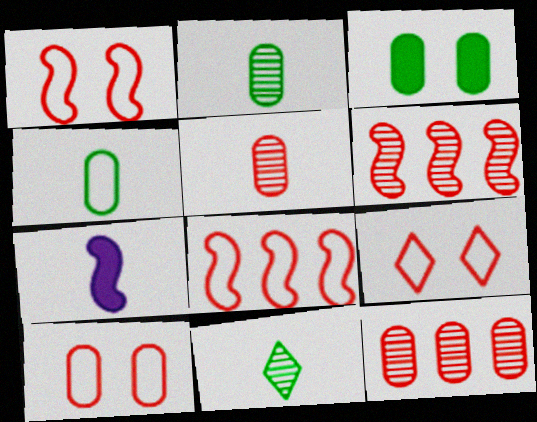[[1, 9, 10]]